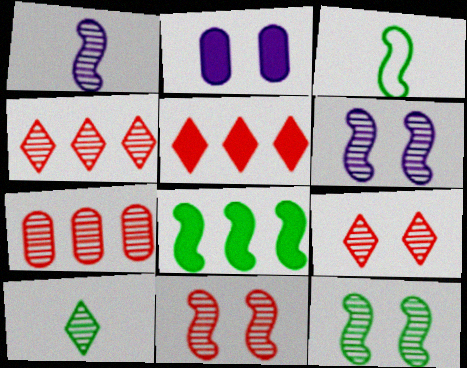[[2, 3, 4], 
[3, 8, 12], 
[6, 7, 10], 
[6, 11, 12]]